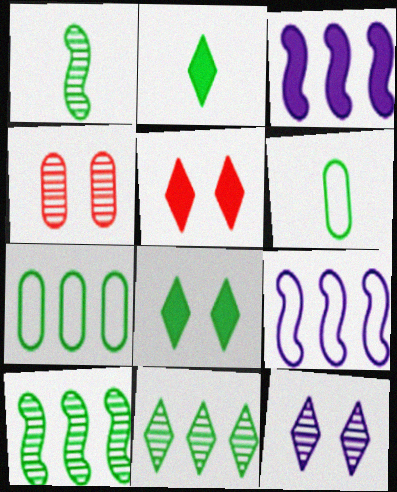[[1, 2, 6], 
[1, 7, 8], 
[2, 4, 9], 
[6, 8, 10]]